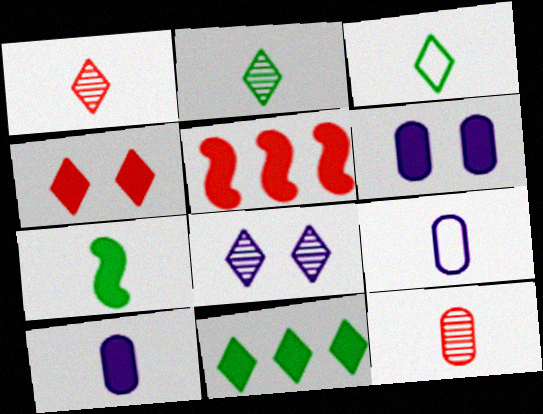[[1, 7, 9]]